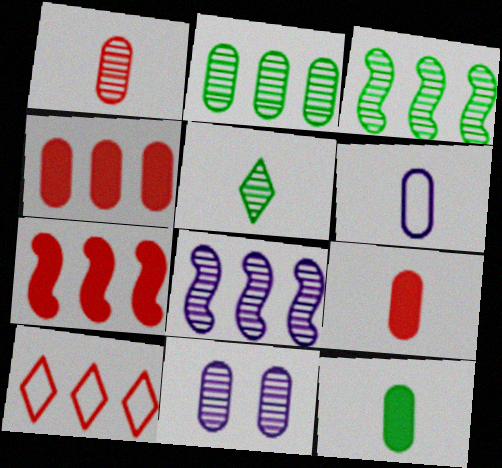[[1, 2, 11], 
[1, 6, 12]]